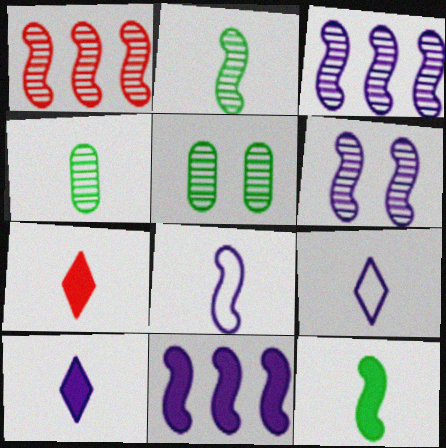[[1, 2, 6], 
[4, 7, 8], 
[6, 8, 11]]